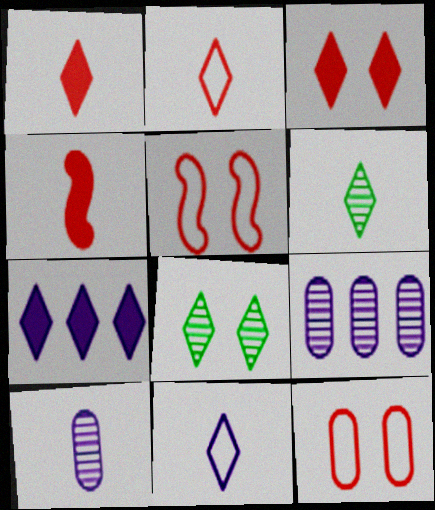[[1, 6, 11], 
[2, 7, 8]]